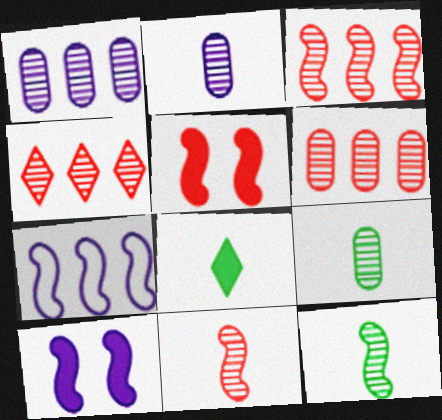[[3, 4, 6], 
[5, 7, 12]]